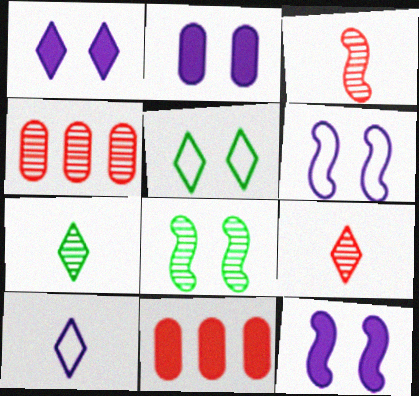[[1, 2, 12], 
[6, 7, 11], 
[8, 10, 11]]